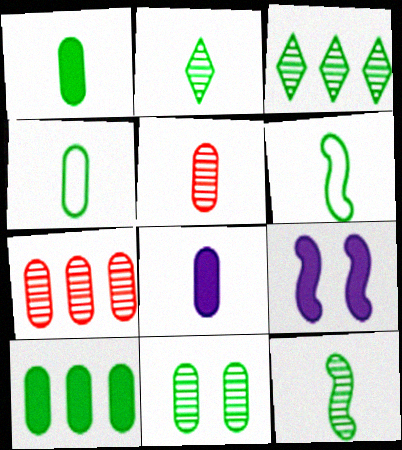[[1, 2, 6], 
[3, 11, 12], 
[4, 5, 8], 
[4, 10, 11]]